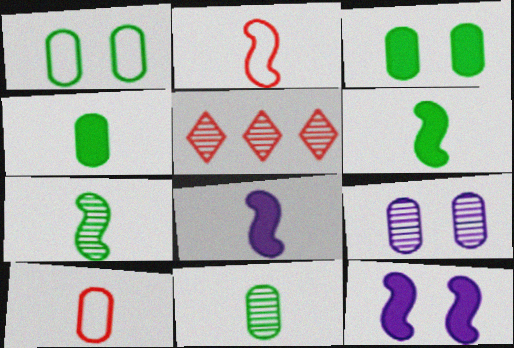[[1, 5, 8], 
[2, 7, 8], 
[5, 7, 9]]